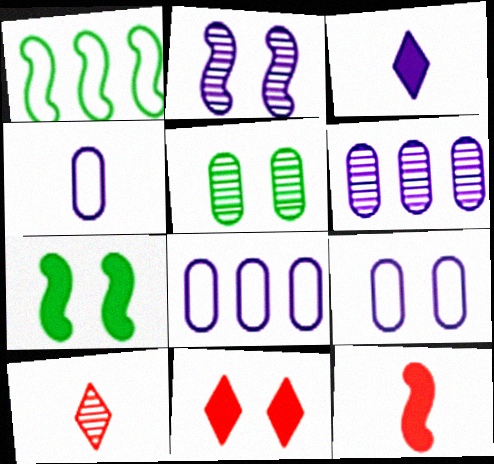[[1, 2, 12], 
[2, 3, 8], 
[4, 8, 9], 
[7, 8, 10]]